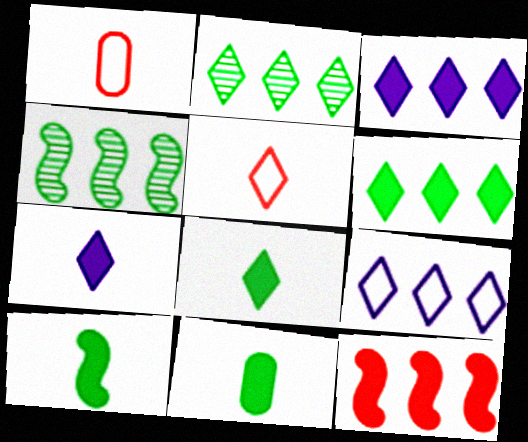[[8, 10, 11]]